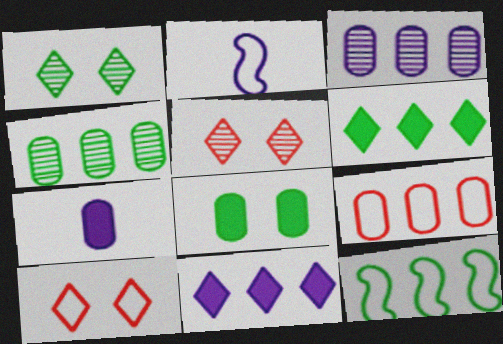[[4, 6, 12], 
[5, 7, 12]]